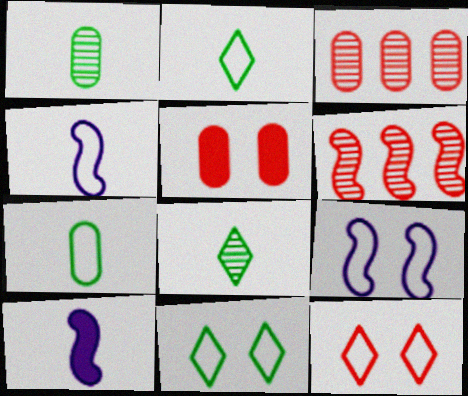[[3, 10, 11]]